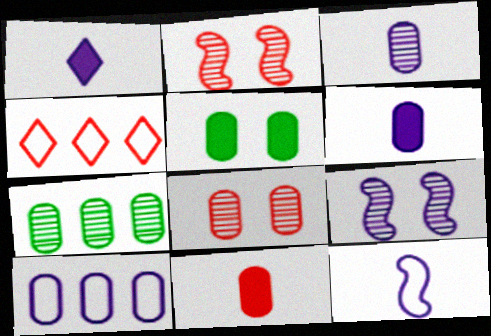[[1, 3, 12], 
[1, 9, 10], 
[2, 4, 11], 
[3, 7, 8]]